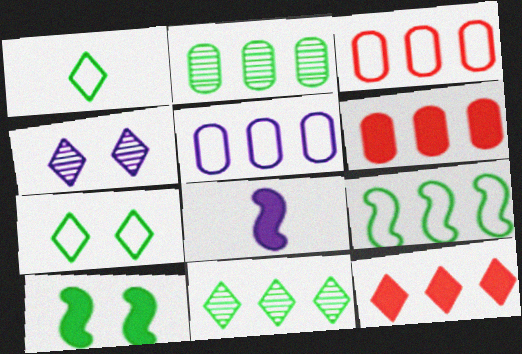[[1, 2, 10], 
[1, 4, 12], 
[2, 5, 6], 
[4, 5, 8]]